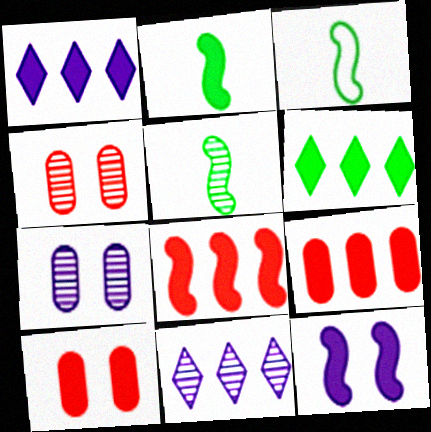[[1, 2, 10], 
[1, 3, 4], 
[2, 3, 5], 
[2, 8, 12], 
[3, 10, 11], 
[4, 5, 11]]